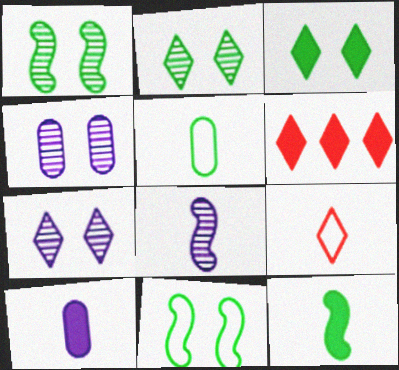[]